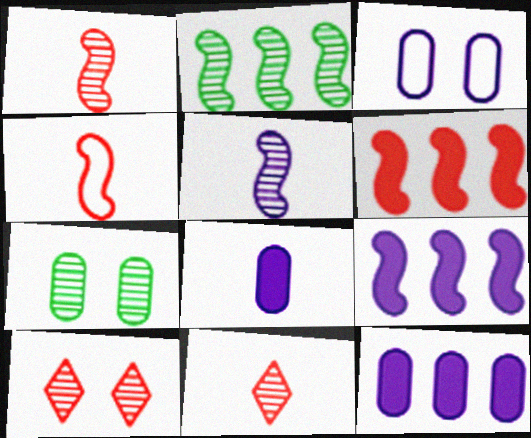[]